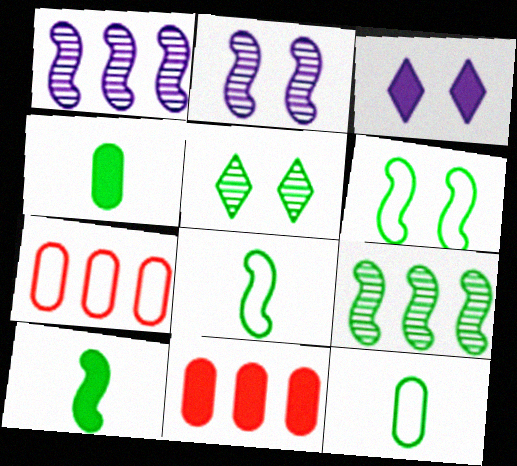[[3, 10, 11], 
[6, 9, 10]]